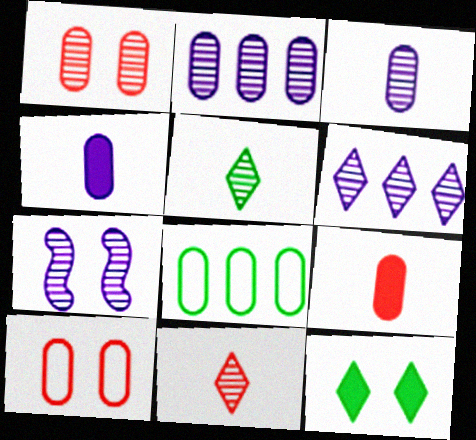[[1, 4, 8], 
[3, 6, 7], 
[7, 10, 12]]